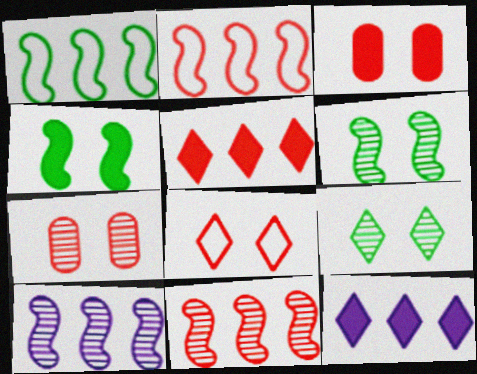[]